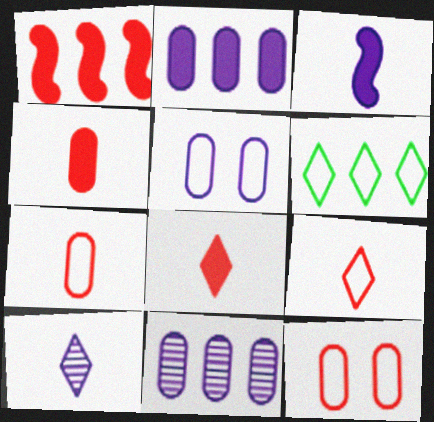[[1, 6, 11]]